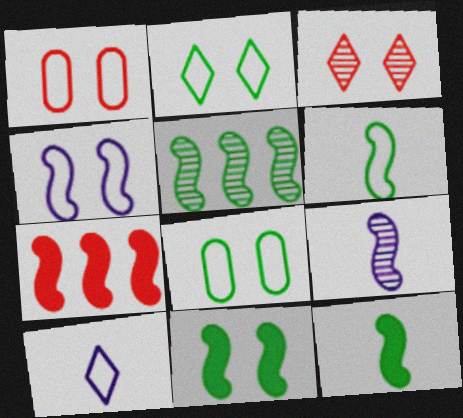[[1, 2, 4], 
[5, 6, 11]]